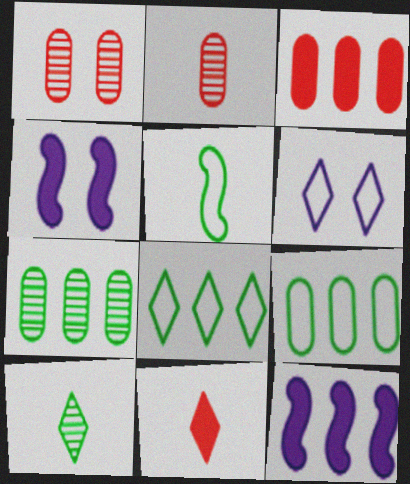[[2, 4, 8]]